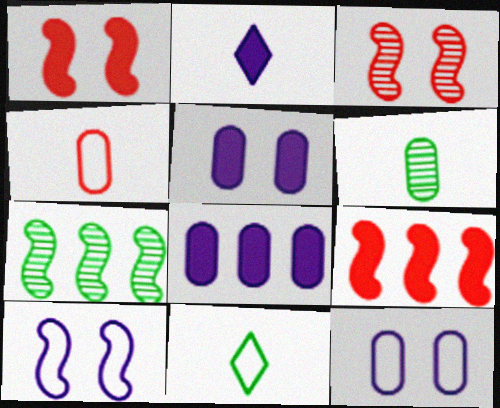[[3, 8, 11]]